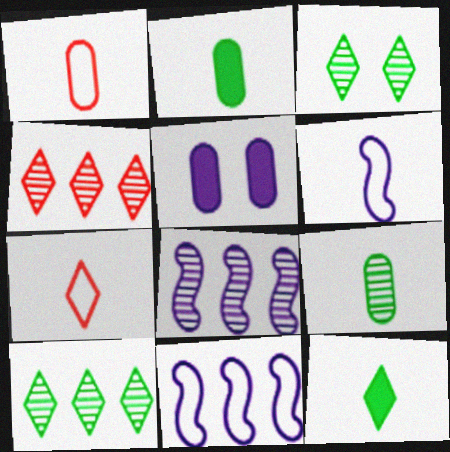[]